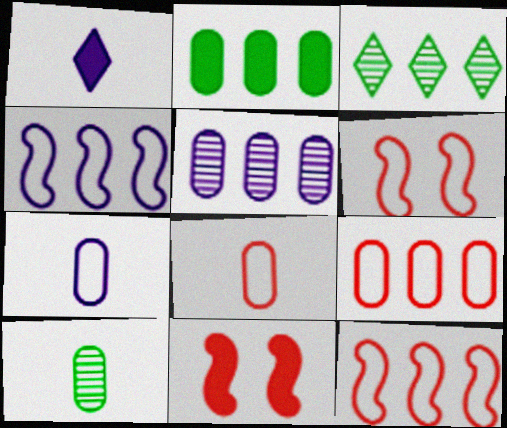[[1, 2, 11], 
[2, 5, 9], 
[3, 7, 11]]